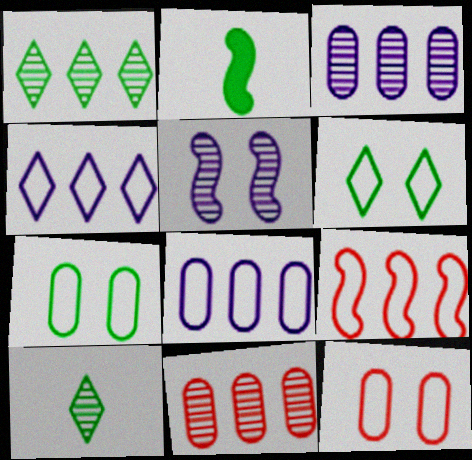[[1, 2, 7], 
[2, 5, 9], 
[5, 10, 11]]